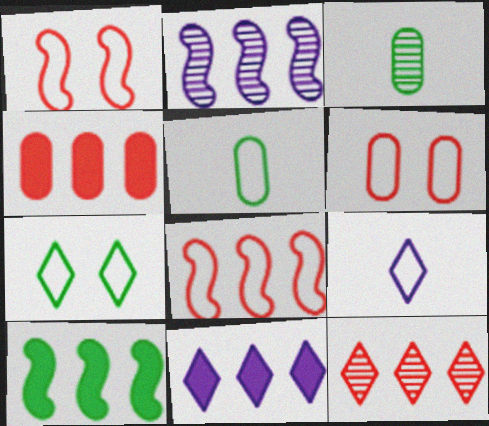[[1, 3, 11], 
[2, 8, 10], 
[3, 7, 10], 
[4, 8, 12], 
[4, 10, 11]]